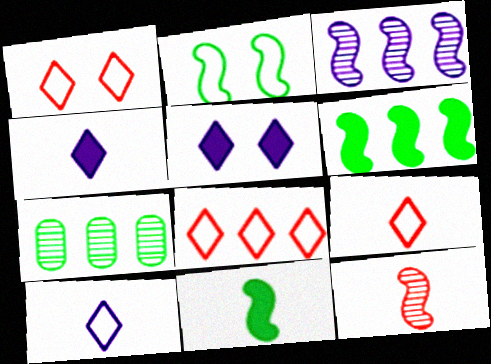[[1, 8, 9]]